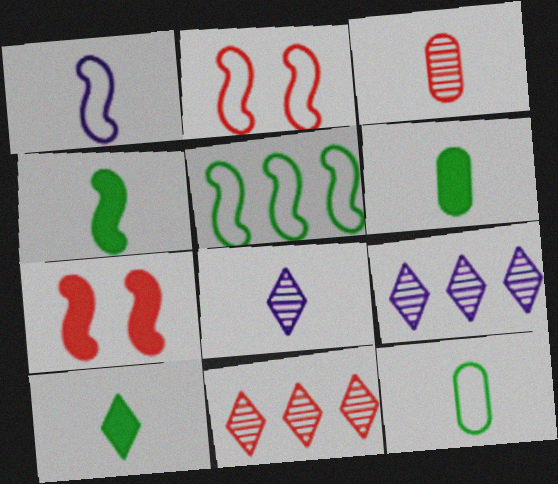[[1, 2, 5], 
[1, 3, 10], 
[2, 6, 9], 
[4, 6, 10], 
[7, 9, 12]]